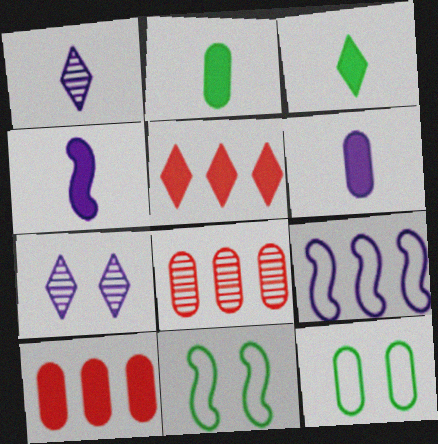[[1, 10, 11], 
[6, 7, 9], 
[6, 8, 12]]